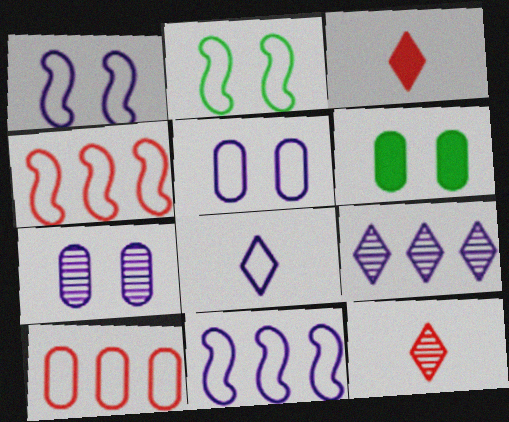[[2, 8, 10], 
[5, 8, 11], 
[6, 11, 12]]